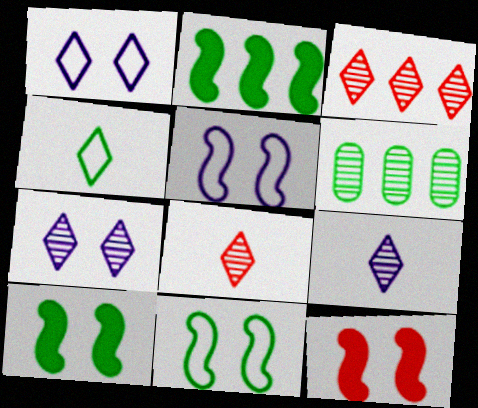[[4, 6, 10]]